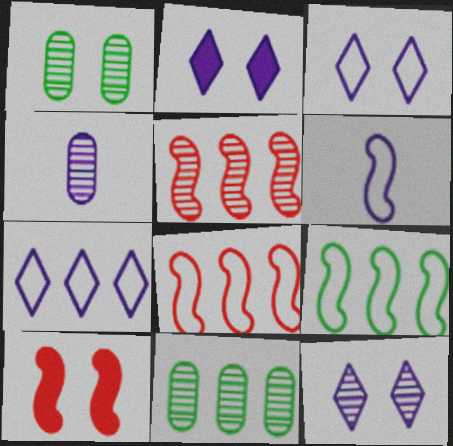[[1, 3, 10], 
[2, 3, 12]]